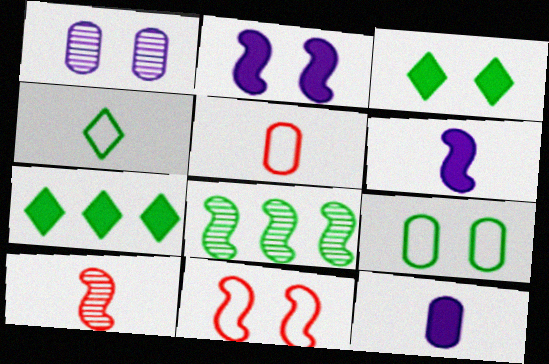[[1, 3, 11], 
[4, 10, 12], 
[6, 8, 11]]